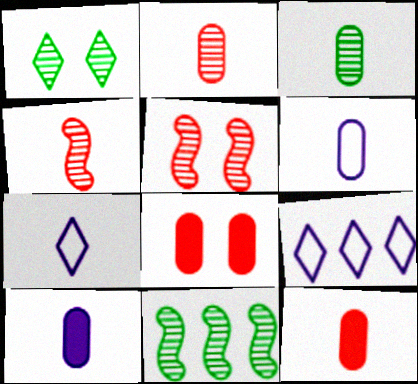[[1, 3, 11], 
[3, 6, 12], 
[7, 8, 11]]